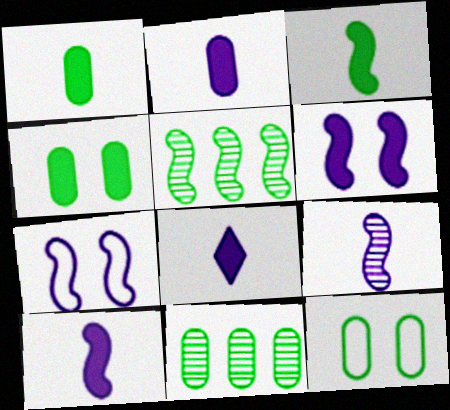[[1, 11, 12], 
[2, 8, 10]]